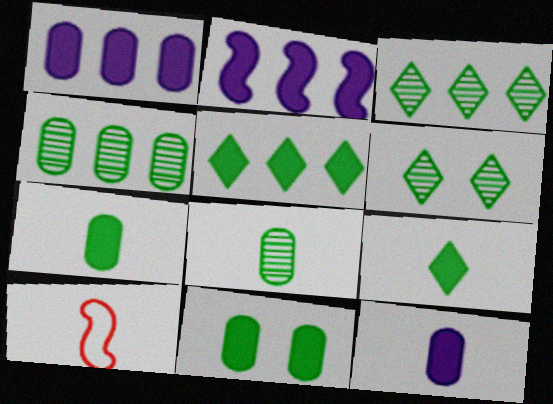[[1, 6, 10]]